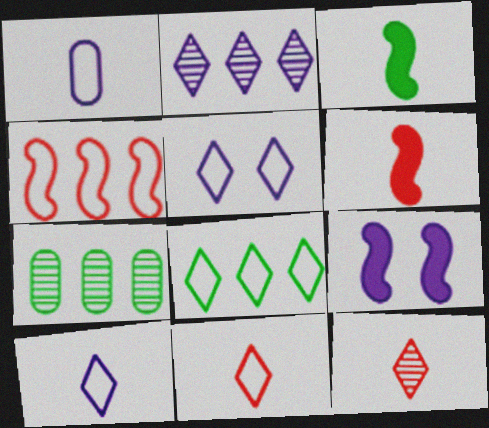[[1, 2, 9], 
[1, 3, 12], 
[5, 6, 7], 
[5, 8, 11], 
[7, 9, 11]]